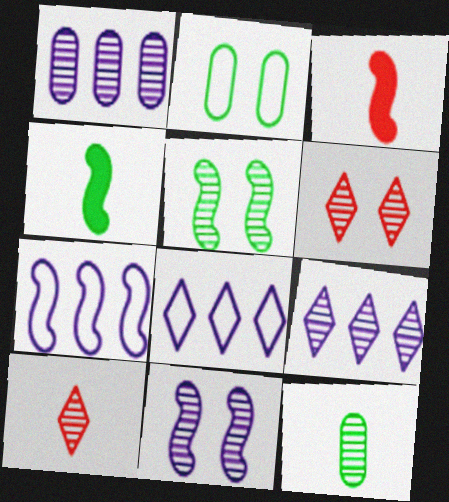[[1, 5, 10], 
[2, 3, 9], 
[3, 5, 7]]